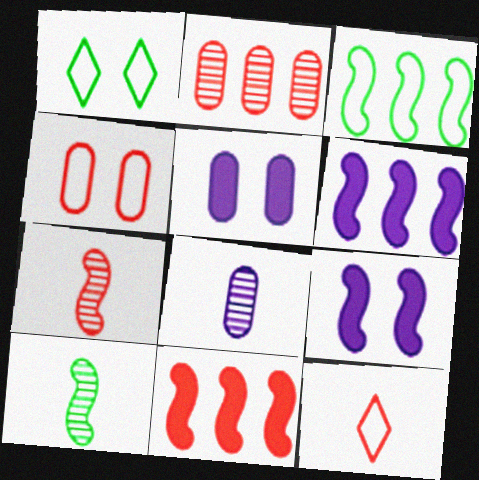[[1, 8, 11], 
[3, 7, 9]]